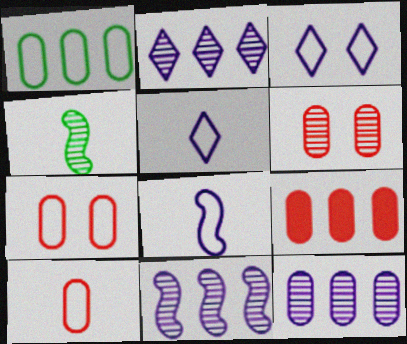[[1, 9, 12], 
[2, 4, 6], 
[2, 11, 12], 
[3, 4, 9], 
[6, 9, 10]]